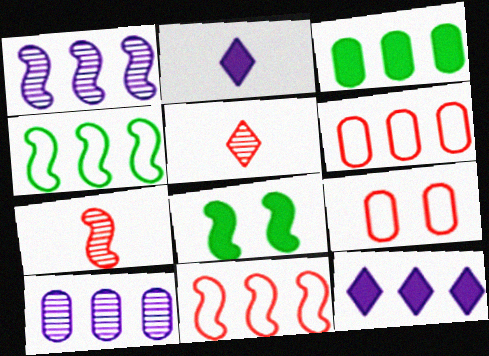[[3, 6, 10]]